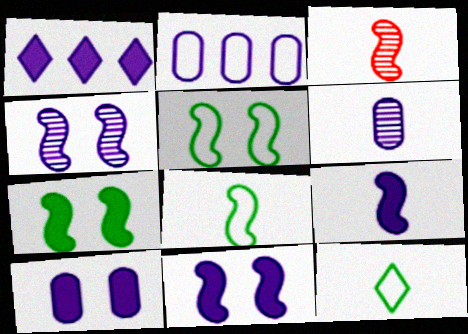[[1, 9, 10], 
[2, 6, 10], 
[3, 8, 9]]